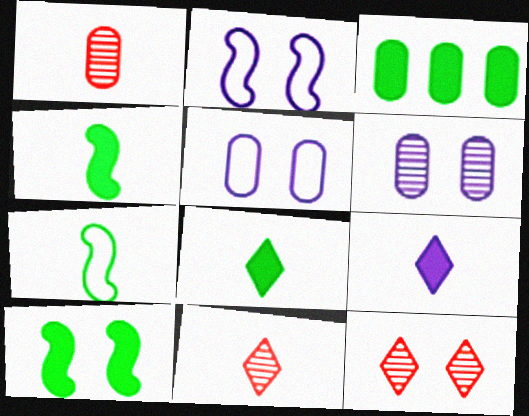[[1, 3, 5], 
[1, 7, 9], 
[2, 3, 11], 
[3, 8, 10], 
[5, 10, 12]]